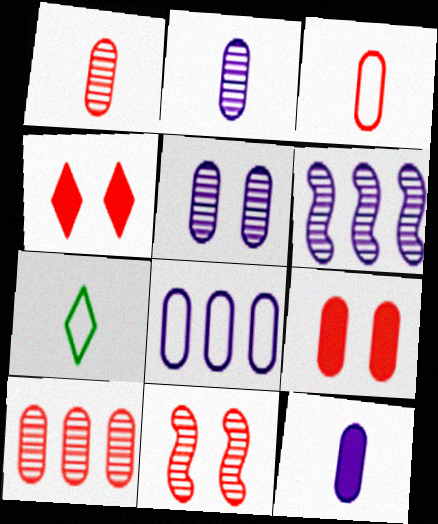[[3, 9, 10], 
[5, 8, 12], 
[6, 7, 9]]